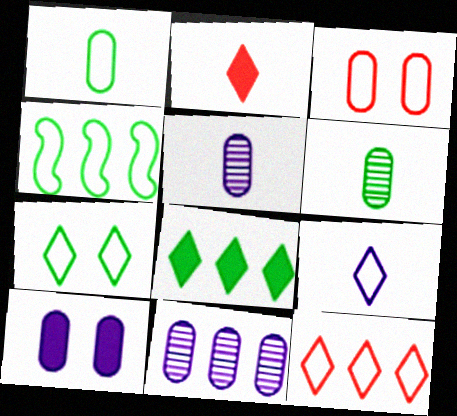[[1, 4, 7], 
[3, 4, 9], 
[7, 9, 12]]